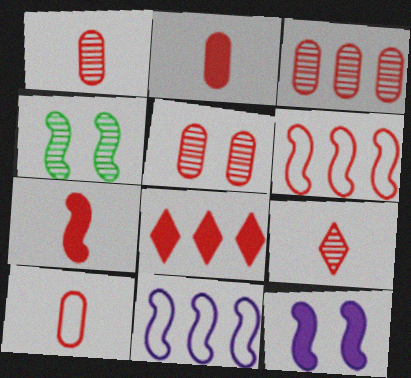[[1, 2, 10], 
[1, 3, 5], 
[3, 6, 8], 
[4, 7, 11], 
[7, 9, 10]]